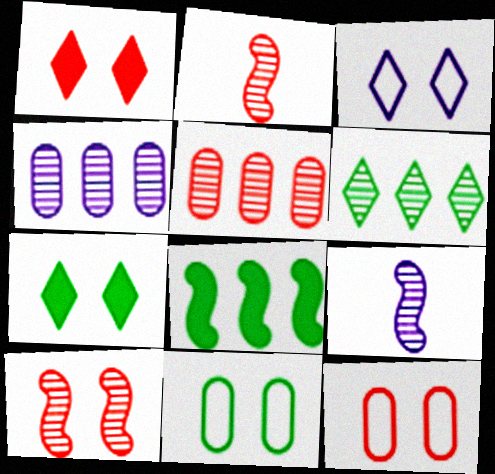[[1, 10, 12]]